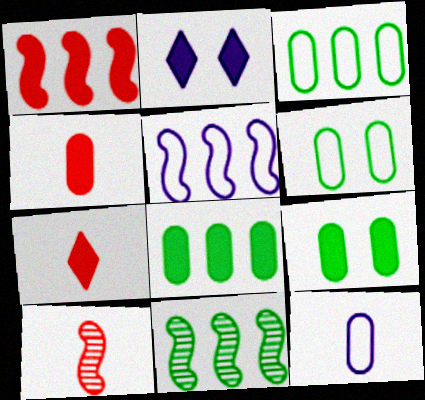[[1, 5, 11], 
[2, 3, 10]]